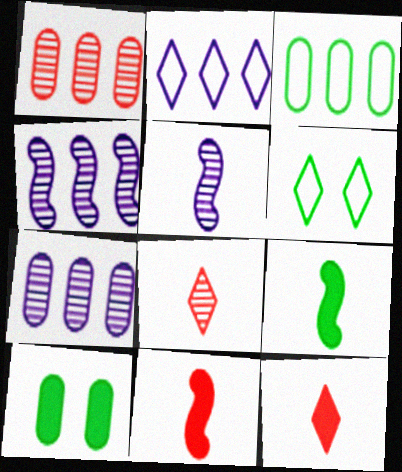[[6, 7, 11]]